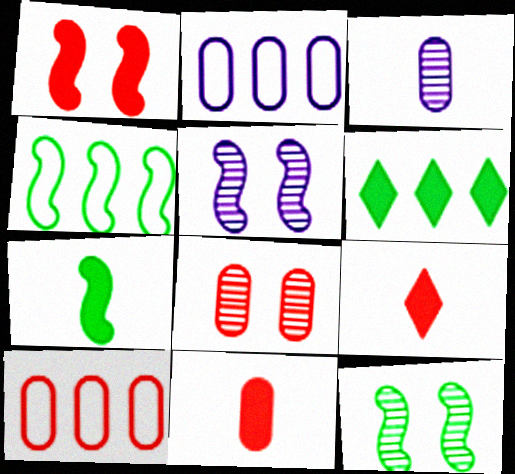[[2, 9, 12], 
[4, 7, 12], 
[8, 10, 11]]